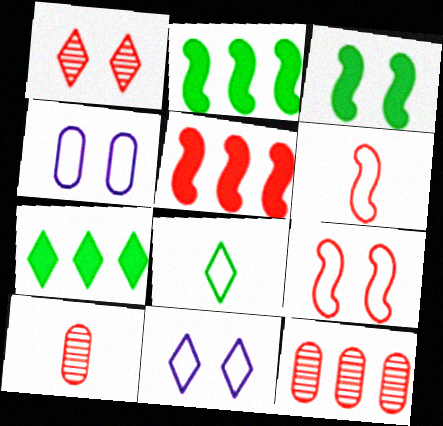[[1, 3, 4], 
[2, 10, 11]]